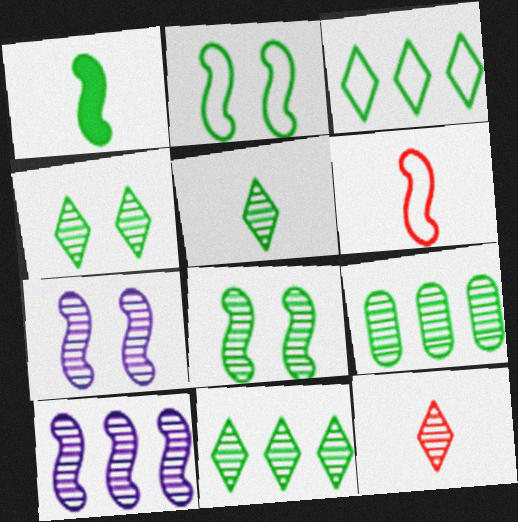[[4, 5, 11], 
[5, 8, 9], 
[7, 9, 12]]